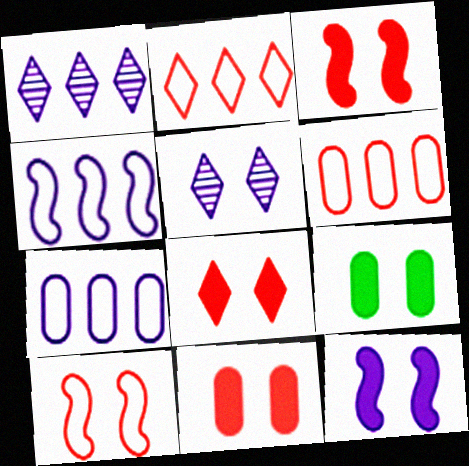[[3, 8, 11], 
[5, 9, 10], 
[8, 9, 12]]